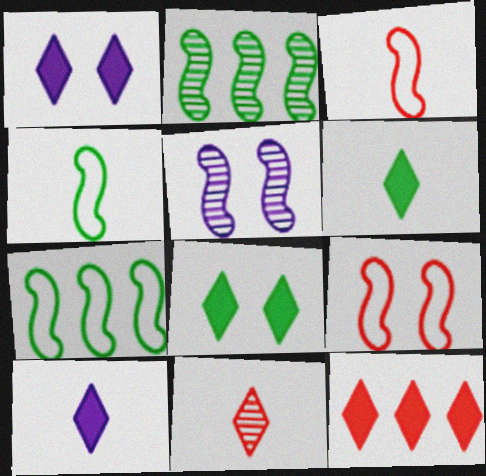[[1, 6, 12], 
[8, 10, 12]]